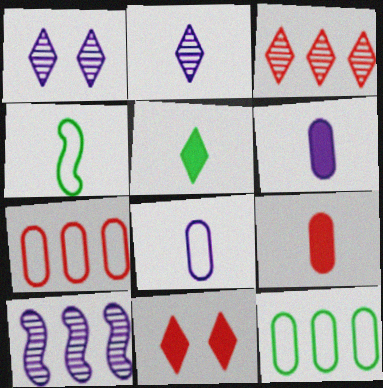[[2, 4, 9]]